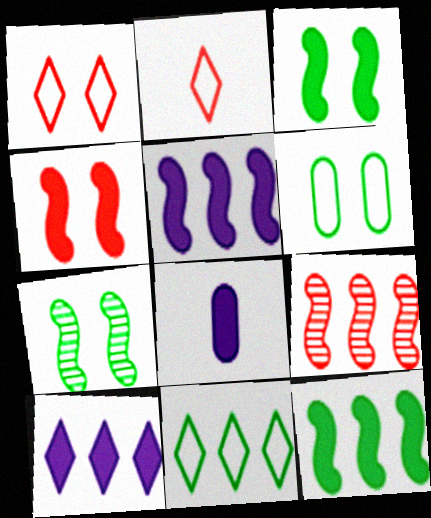[]